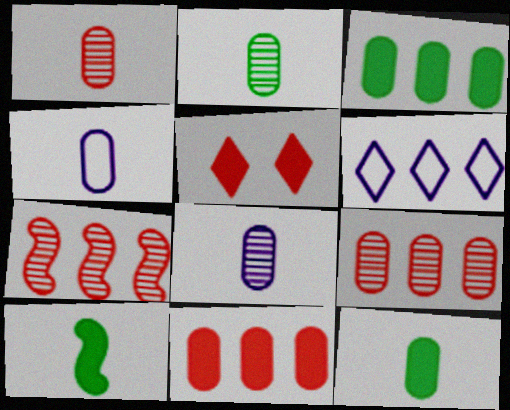[[1, 2, 8], 
[1, 4, 12], 
[3, 6, 7]]